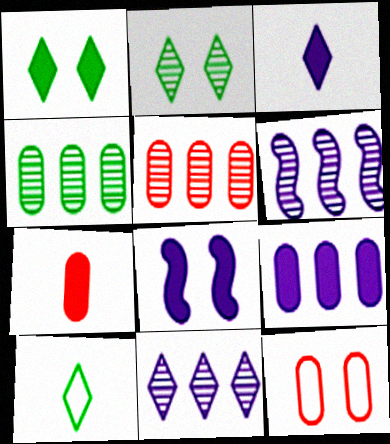[[2, 8, 12], 
[3, 8, 9], 
[5, 7, 12], 
[5, 8, 10]]